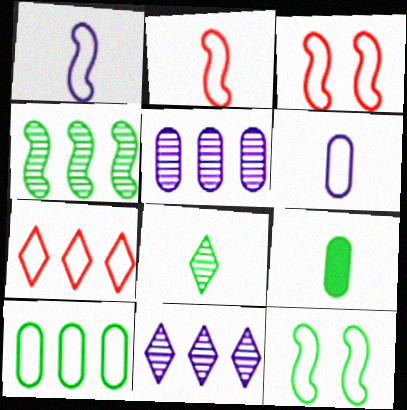[[3, 9, 11], 
[6, 7, 12]]